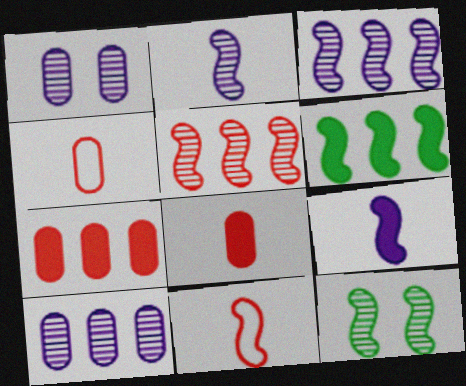[[2, 5, 12]]